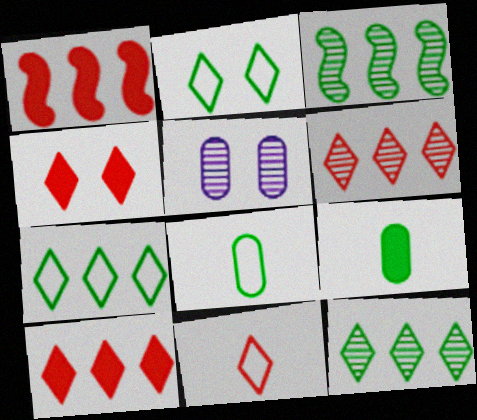[[2, 3, 9], 
[4, 6, 11]]